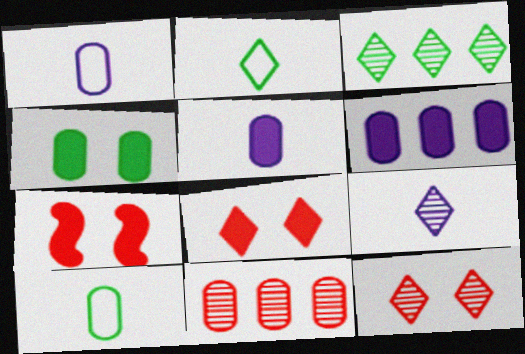[[1, 3, 7], 
[1, 4, 11], 
[3, 9, 12]]